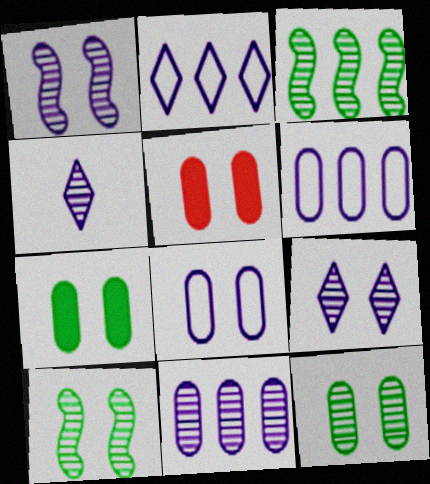[[1, 4, 11], 
[5, 8, 12]]